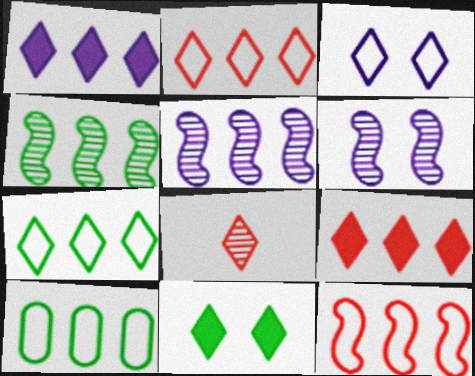[[5, 9, 10]]